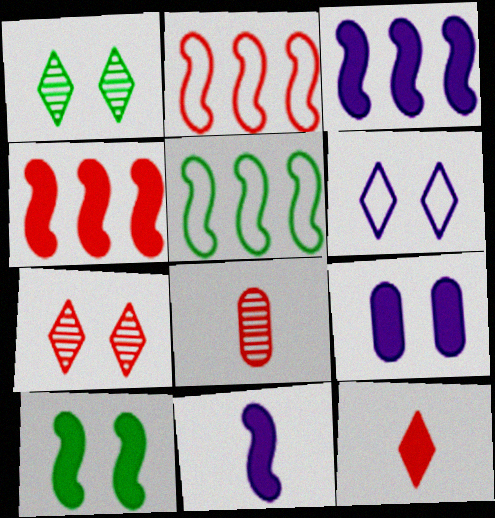[[4, 10, 11]]